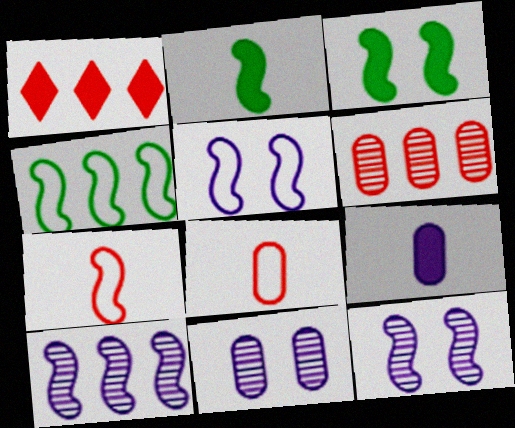[[1, 3, 9], 
[3, 7, 10], 
[4, 5, 7]]